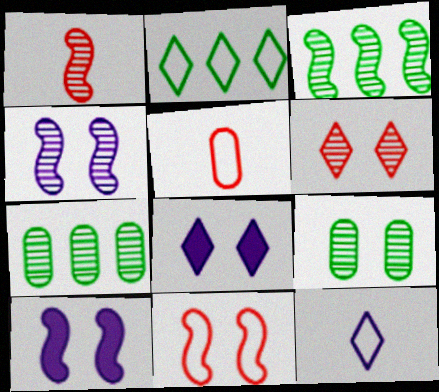[[1, 3, 4], 
[3, 5, 8], 
[4, 6, 9], 
[8, 9, 11]]